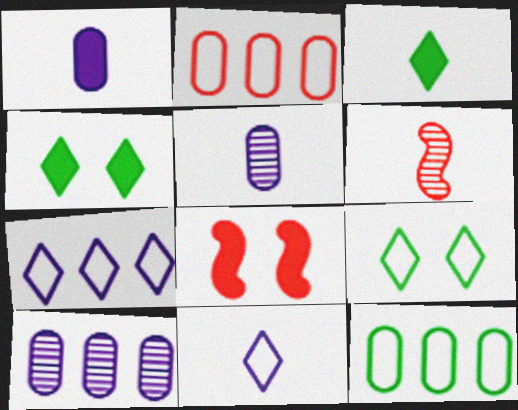[]